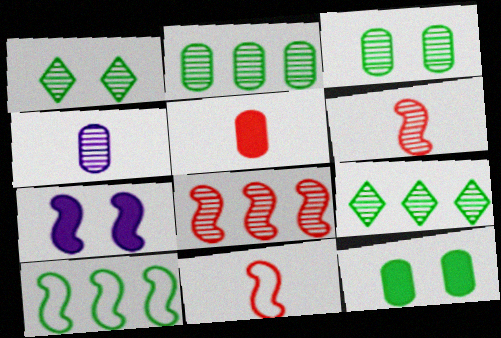[[1, 4, 8], 
[6, 7, 10]]